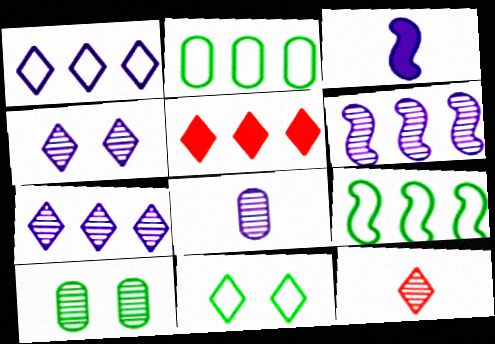[[2, 5, 6], 
[4, 6, 8], 
[6, 10, 12]]